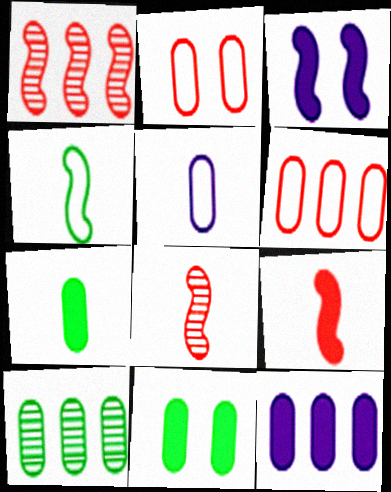[[1, 3, 4], 
[6, 10, 12]]